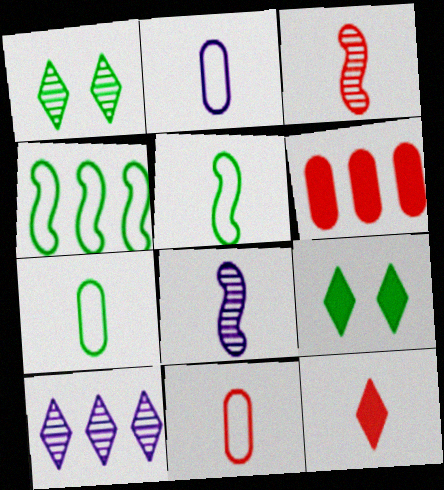[[2, 7, 11], 
[3, 11, 12], 
[4, 6, 10], 
[7, 8, 12]]